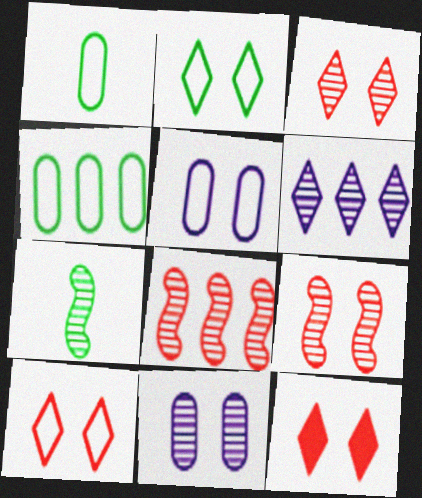[[3, 10, 12]]